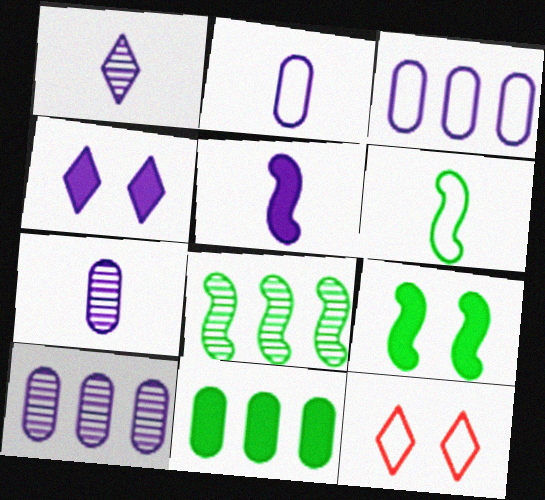[[1, 2, 5], 
[3, 6, 12], 
[6, 8, 9]]